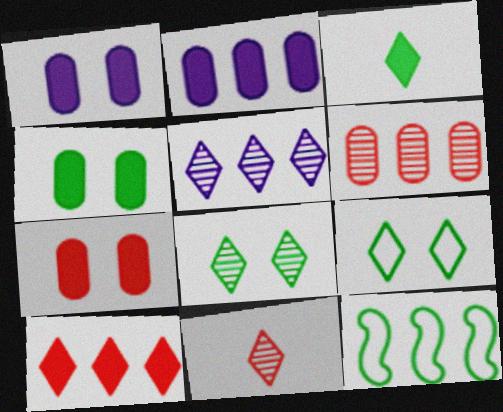[[1, 4, 7], 
[1, 11, 12], 
[5, 8, 11]]